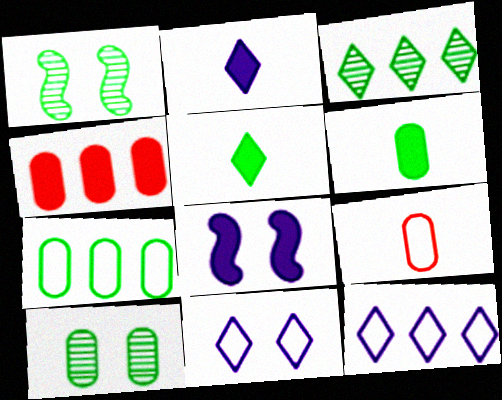[[1, 5, 7], 
[3, 8, 9], 
[4, 5, 8], 
[6, 7, 10]]